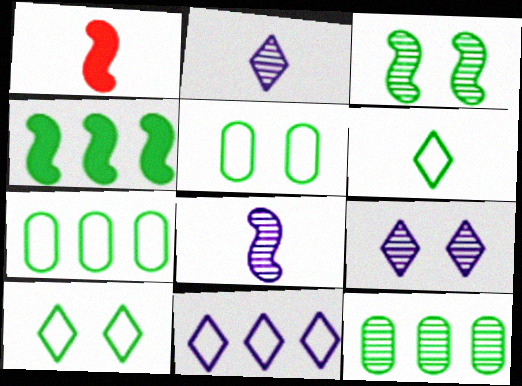[[1, 7, 9]]